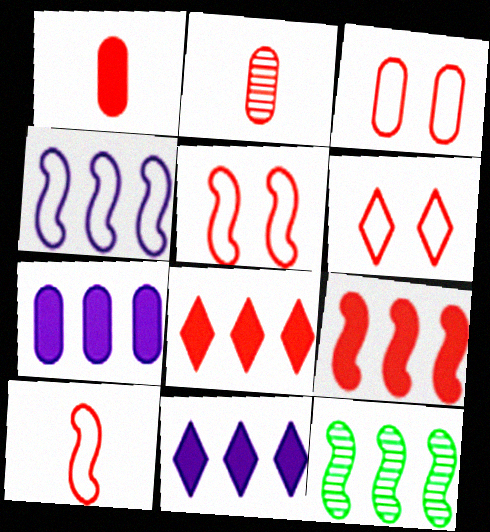[[2, 5, 8], 
[2, 6, 9], 
[3, 5, 6], 
[4, 9, 12]]